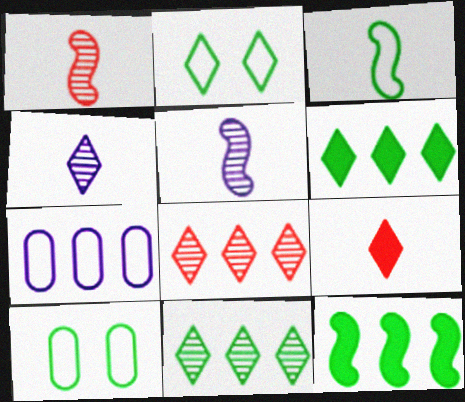[[7, 8, 12]]